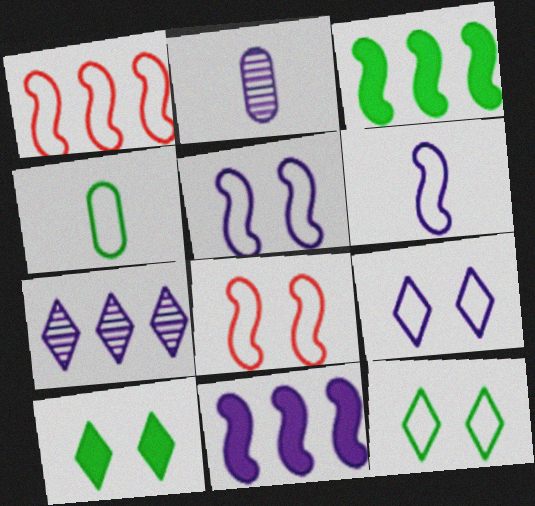[[1, 2, 10], 
[1, 4, 9], 
[2, 9, 11]]